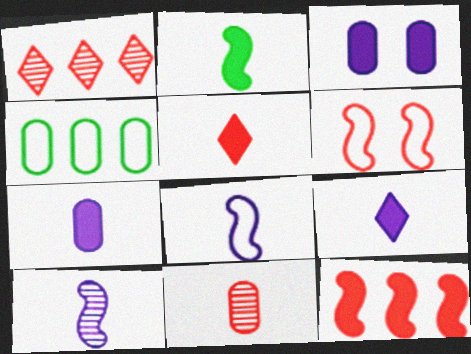[[2, 5, 7], 
[3, 4, 11]]